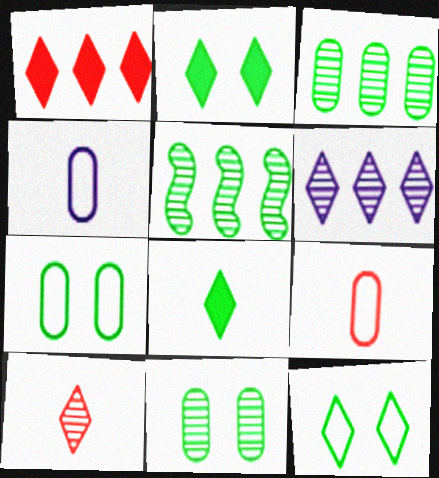[[5, 7, 8]]